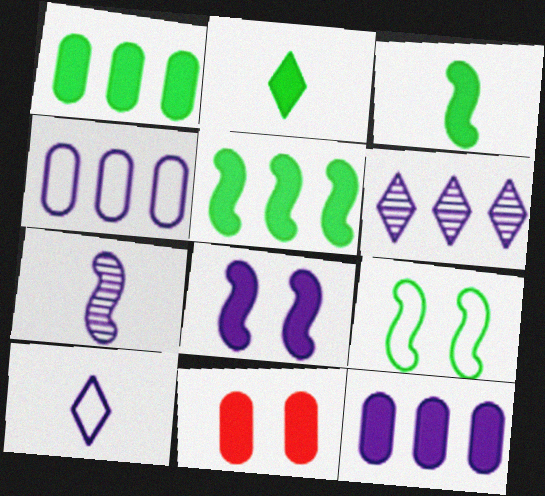[]